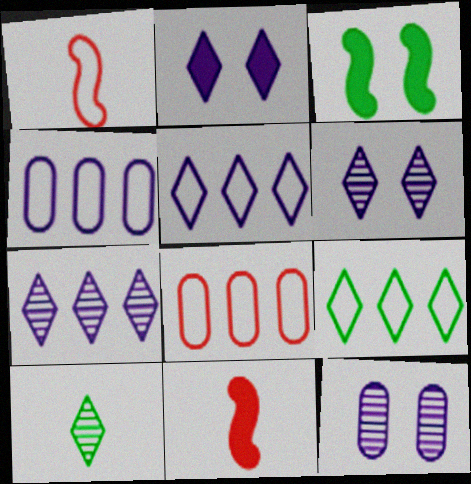[[9, 11, 12]]